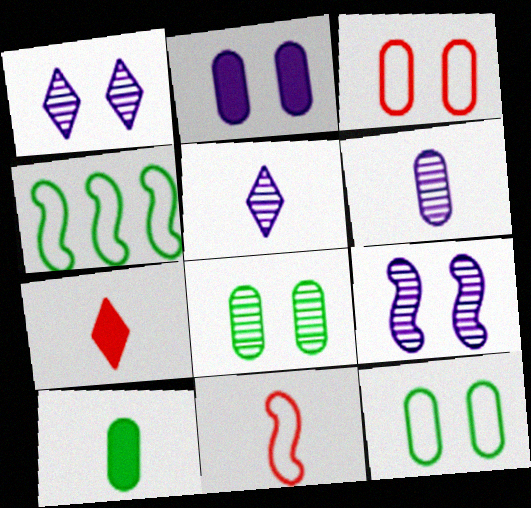[[2, 3, 8], 
[5, 10, 11]]